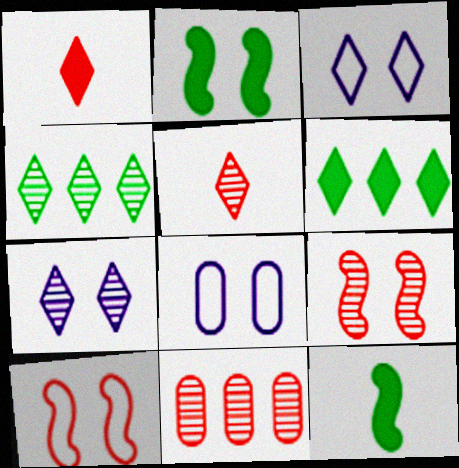[[1, 3, 4], 
[1, 10, 11], 
[3, 5, 6], 
[3, 11, 12], 
[4, 5, 7], 
[5, 9, 11]]